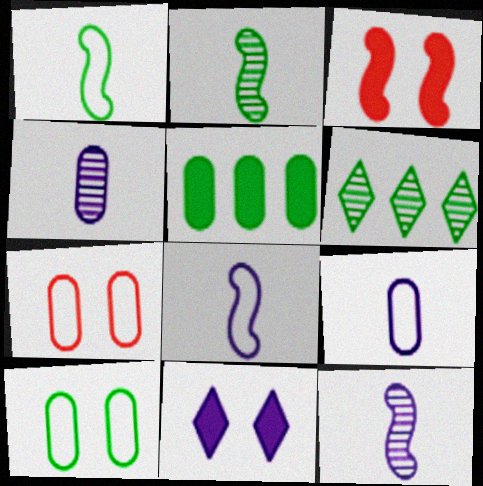[[3, 6, 9], 
[4, 5, 7]]